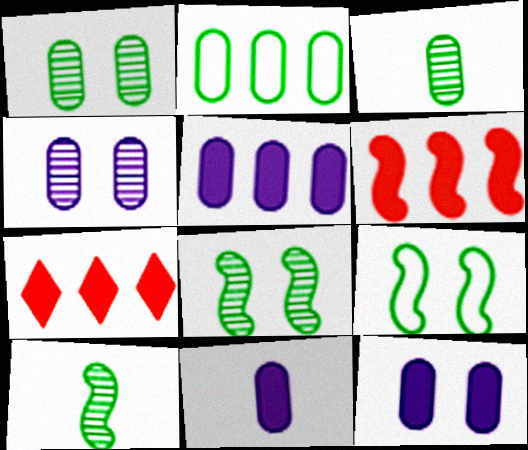[[5, 11, 12]]